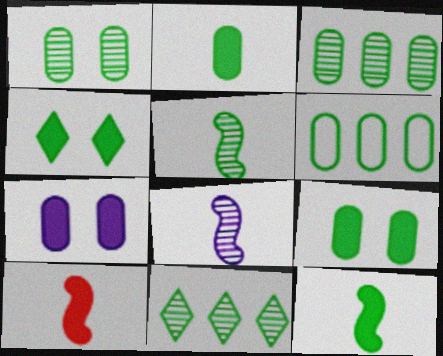[[1, 2, 6], 
[1, 5, 11], 
[4, 5, 6]]